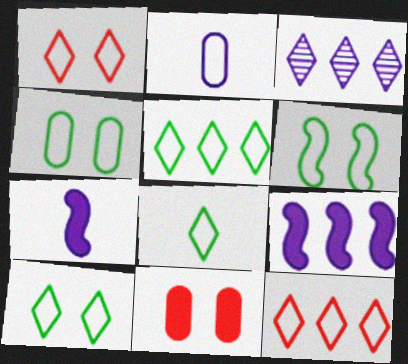[[2, 6, 12], 
[4, 6, 10], 
[5, 8, 10]]